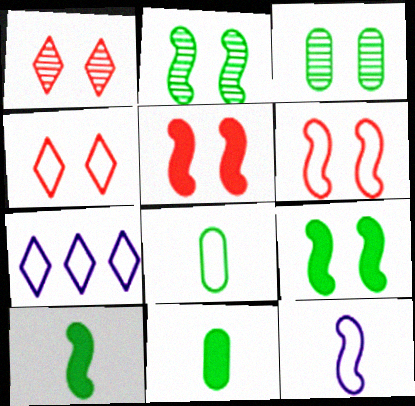[[6, 7, 8]]